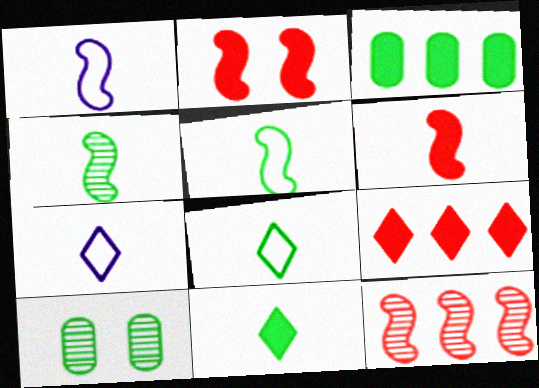[[1, 4, 6], 
[1, 9, 10]]